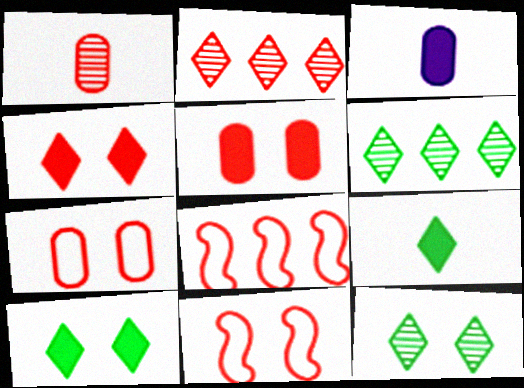[[1, 4, 8], 
[3, 6, 11], 
[3, 8, 12]]